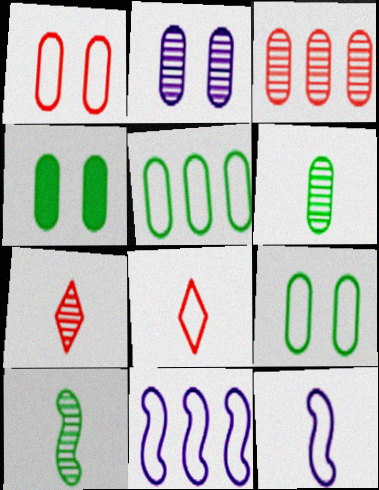[[1, 2, 4], 
[2, 3, 6], 
[4, 5, 6], 
[4, 7, 11], 
[8, 9, 11]]